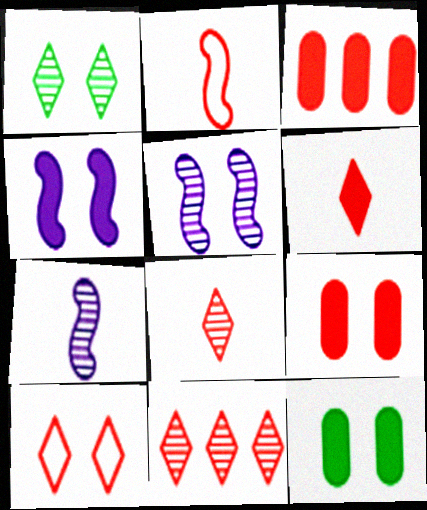[[2, 9, 11], 
[5, 10, 12], 
[6, 10, 11]]